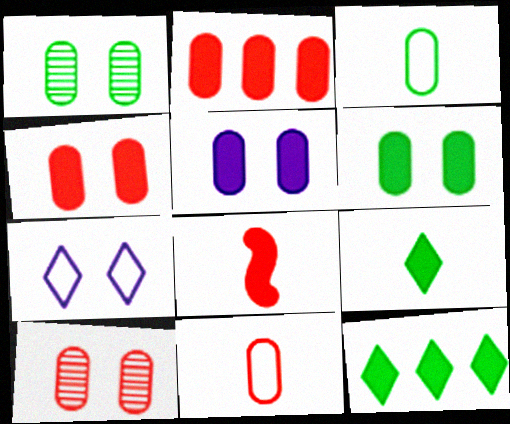[[2, 10, 11], 
[4, 5, 6], 
[5, 8, 12]]